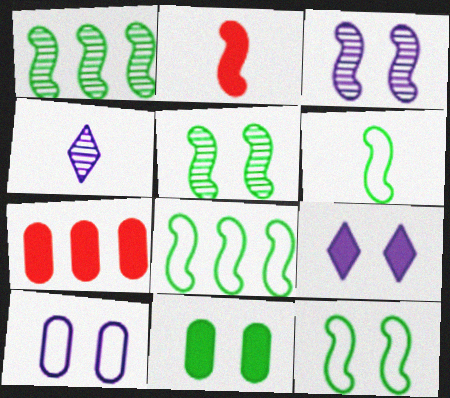[[2, 3, 8], 
[3, 9, 10], 
[4, 7, 12], 
[6, 8, 12]]